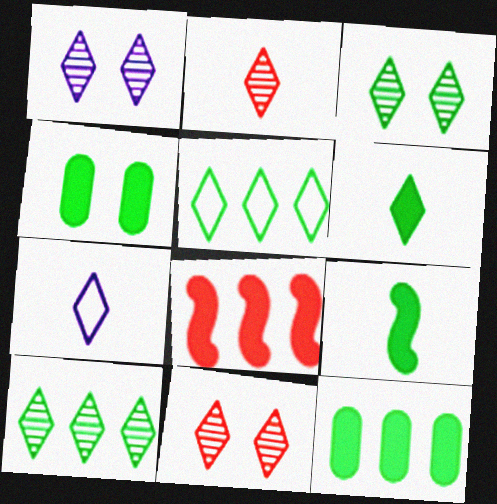[[1, 2, 10], 
[1, 3, 11], 
[2, 6, 7], 
[3, 5, 6]]